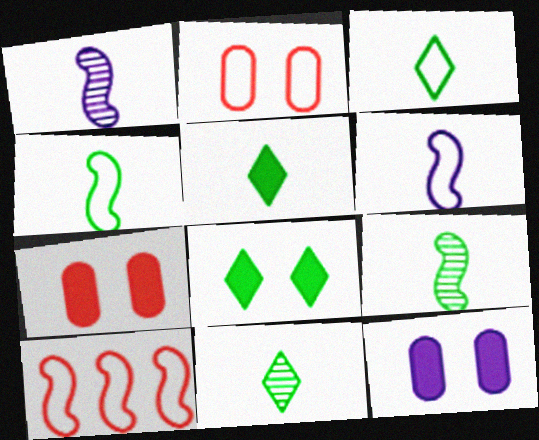[[3, 5, 11], 
[10, 11, 12]]